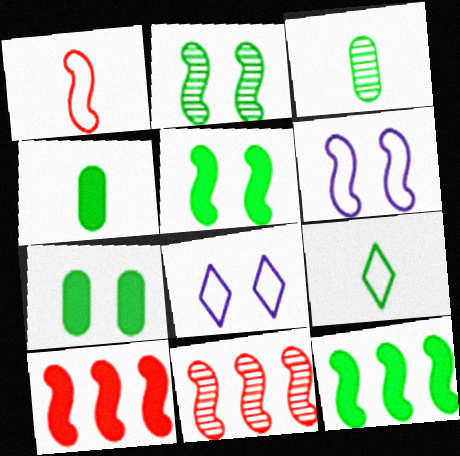[[3, 8, 10], 
[4, 8, 11]]